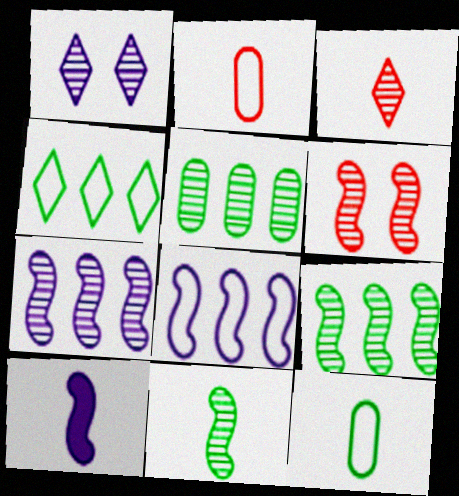[[3, 10, 12], 
[6, 7, 11]]